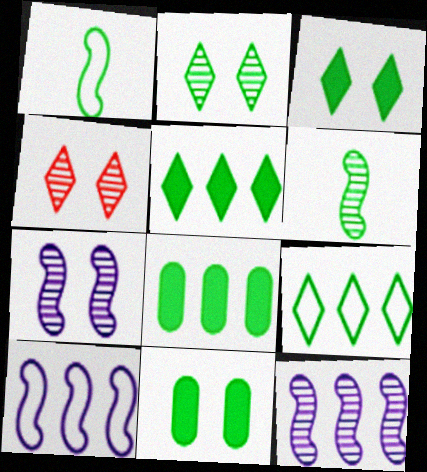[[1, 2, 8], 
[6, 9, 11]]